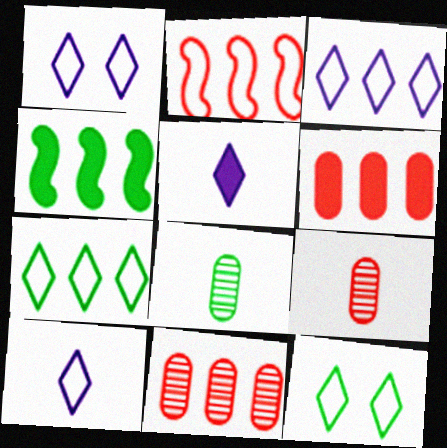[[1, 3, 10], 
[1, 4, 9], 
[3, 4, 11], 
[4, 8, 12]]